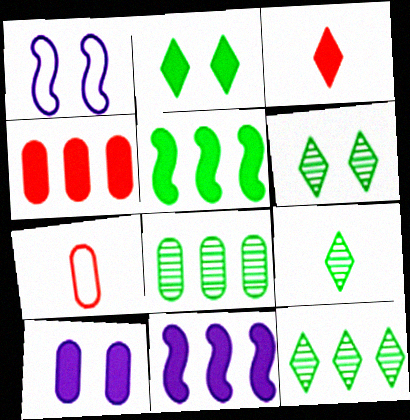[[1, 3, 8], 
[1, 4, 9], 
[3, 5, 10], 
[6, 7, 11], 
[6, 9, 12], 
[7, 8, 10]]